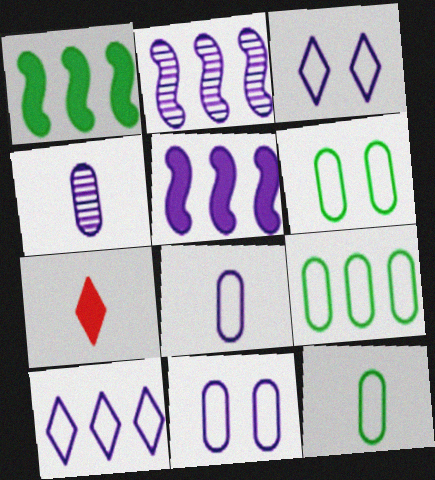[[2, 6, 7], 
[3, 4, 5], 
[6, 9, 12]]